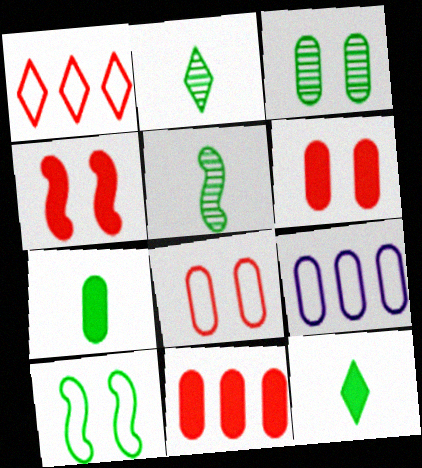[[2, 4, 9]]